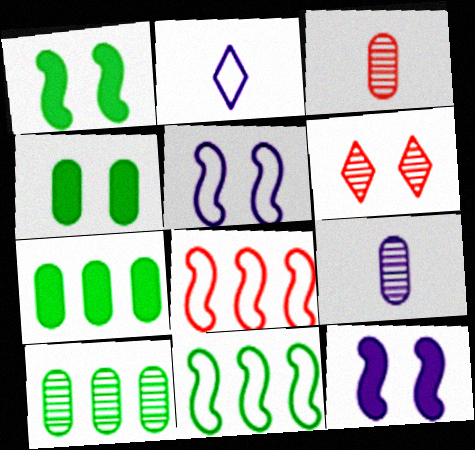[[4, 5, 6]]